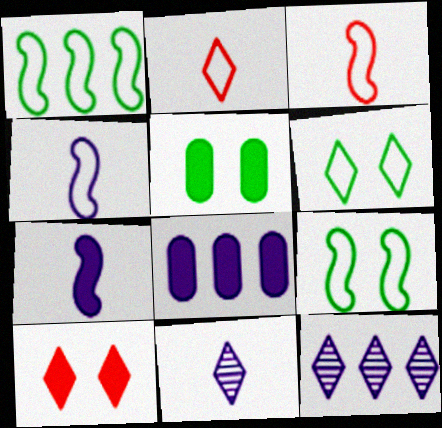[[3, 5, 12]]